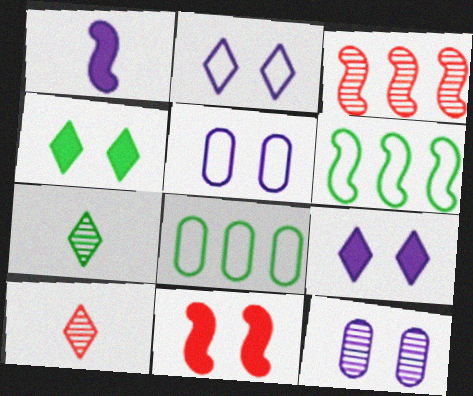[[3, 7, 12]]